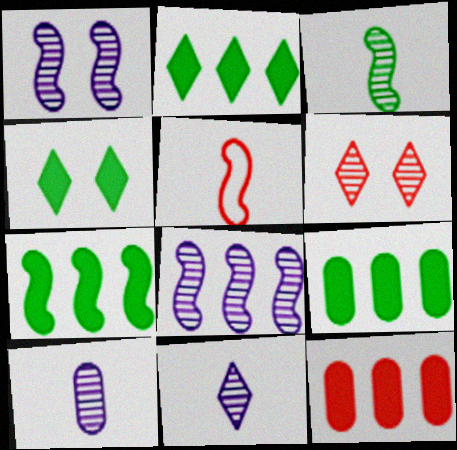[[1, 5, 7], 
[2, 7, 9], 
[5, 6, 12]]